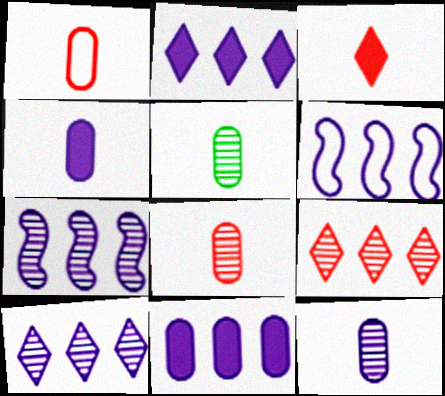[[1, 4, 5], 
[5, 8, 12], 
[6, 10, 11]]